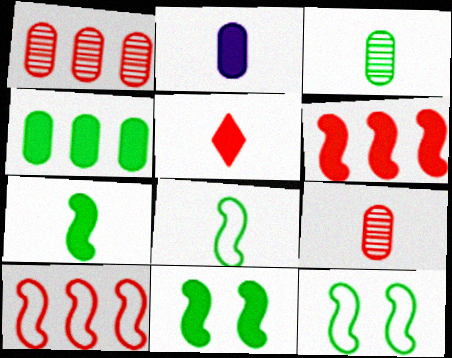[[2, 5, 7]]